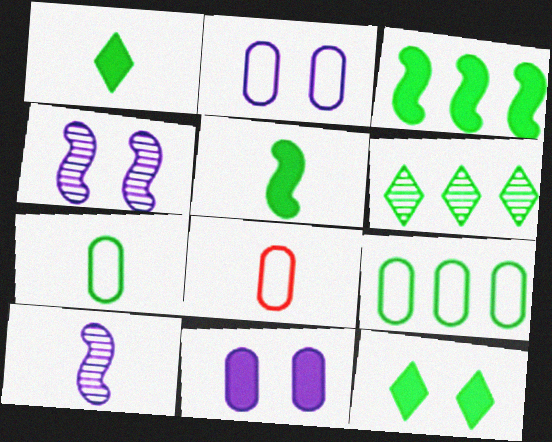[[1, 8, 10], 
[2, 8, 9], 
[3, 6, 9]]